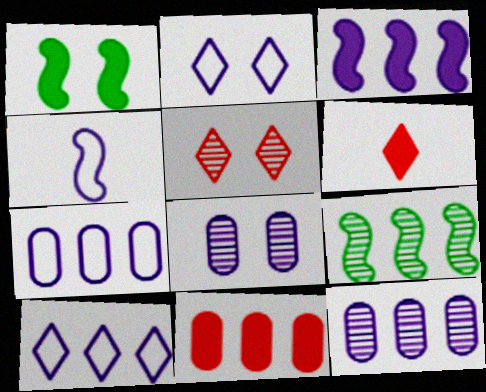[[2, 4, 7], 
[3, 10, 12], 
[9, 10, 11]]